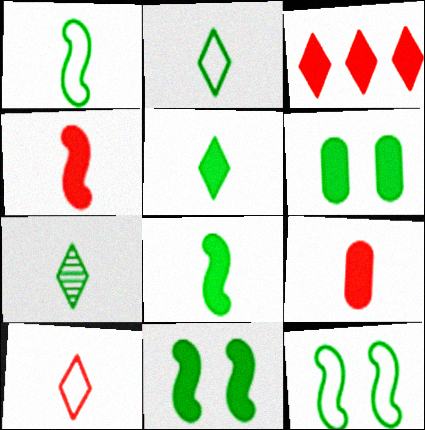[[2, 5, 7]]